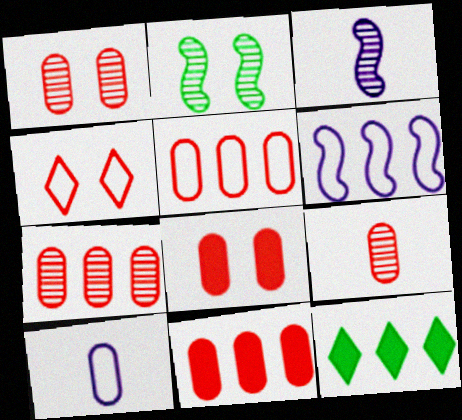[[1, 7, 9], 
[5, 7, 11], 
[5, 8, 9], 
[6, 7, 12]]